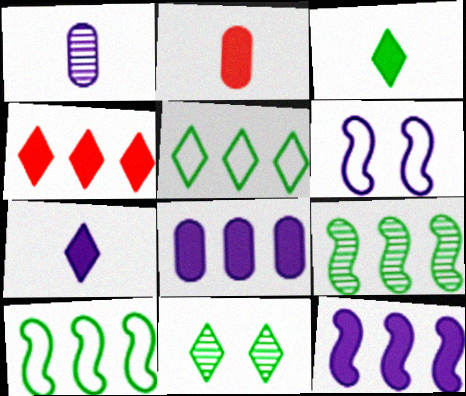[[3, 5, 11]]